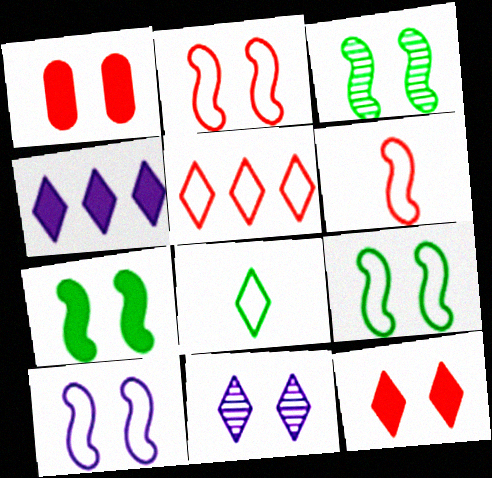[[1, 9, 11], 
[2, 9, 10], 
[3, 7, 9]]